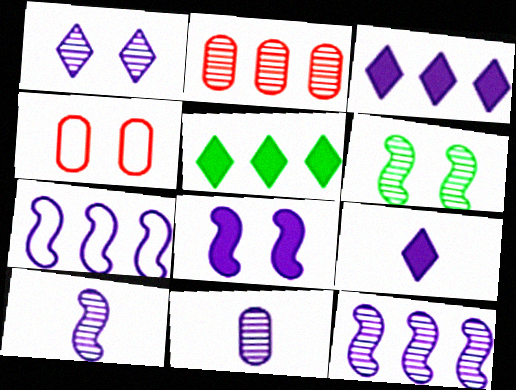[[1, 11, 12], 
[2, 5, 7], 
[4, 5, 10], 
[7, 8, 10]]